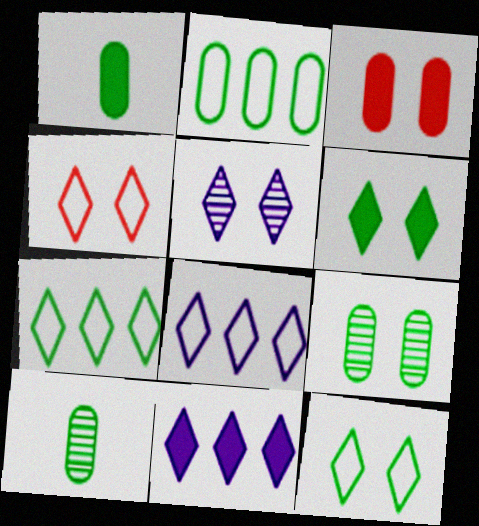[[1, 2, 9], 
[4, 5, 6]]